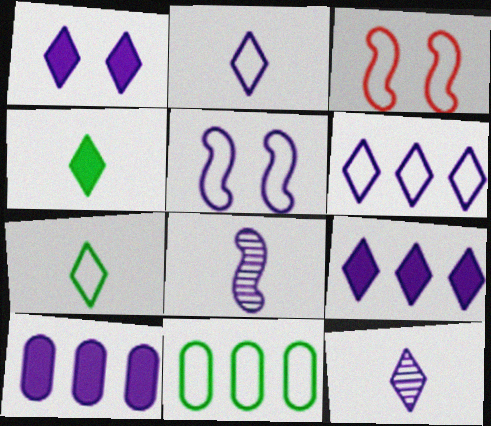[[1, 6, 12], 
[2, 3, 11], 
[5, 10, 12]]